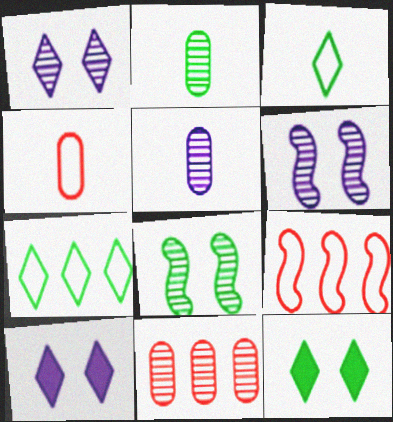[[2, 9, 10], 
[5, 9, 12]]